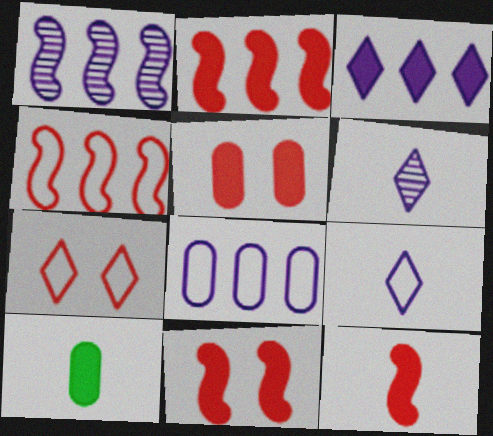[[1, 3, 8], 
[1, 7, 10], 
[2, 11, 12], 
[3, 10, 11]]